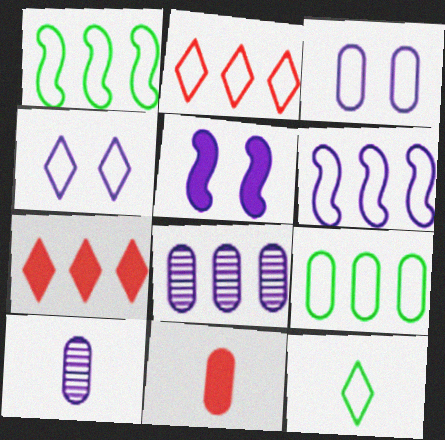[[1, 7, 8], 
[2, 4, 12], 
[2, 6, 9]]